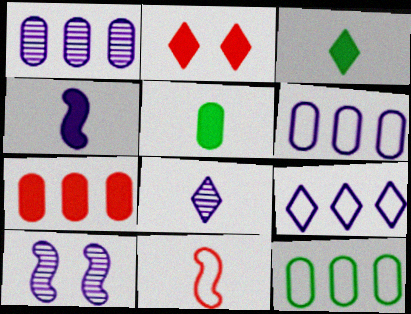[[1, 7, 12], 
[1, 8, 10], 
[5, 8, 11]]